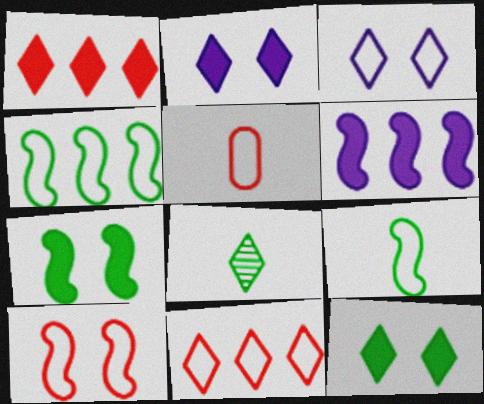[[1, 3, 8], 
[2, 8, 11], 
[3, 4, 5], 
[5, 10, 11]]